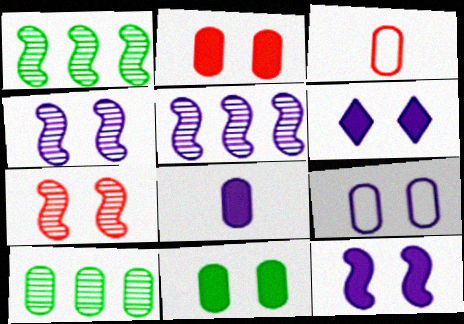[[1, 3, 6], 
[4, 6, 9]]